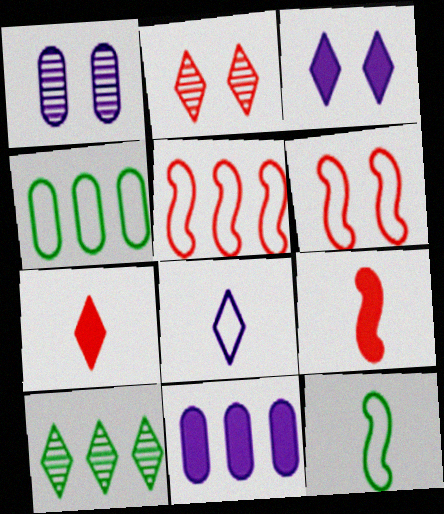[[2, 11, 12], 
[4, 6, 8], 
[5, 10, 11]]